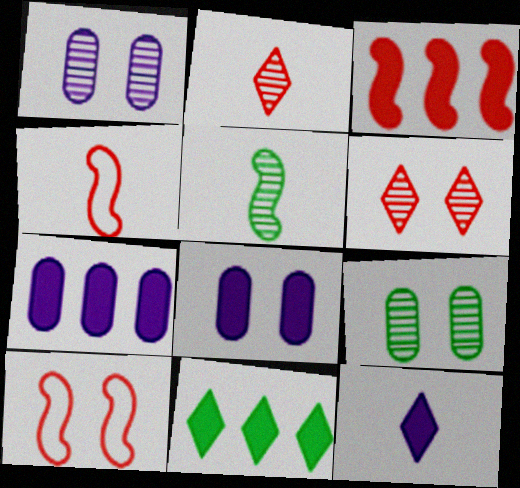[[1, 4, 11], 
[3, 7, 11]]